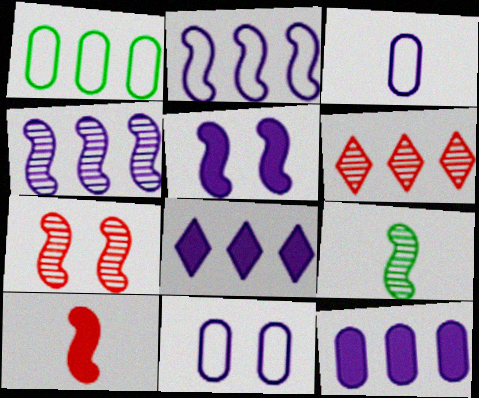[[4, 7, 9]]